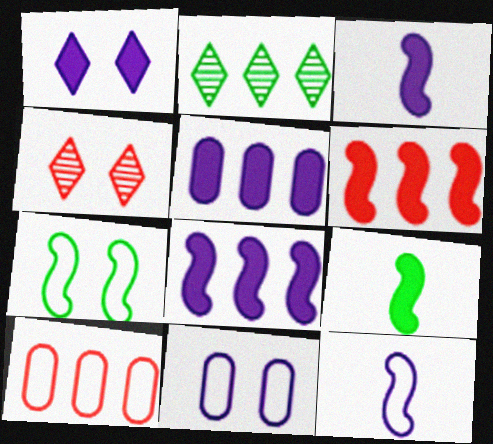[[1, 3, 5], 
[2, 8, 10]]